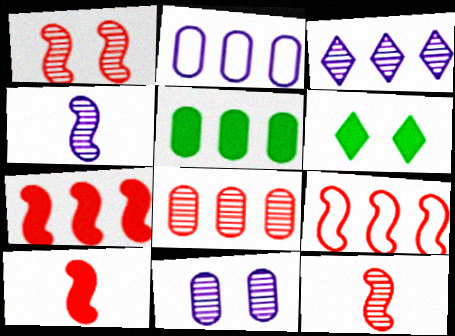[[1, 9, 10], 
[2, 5, 8], 
[2, 6, 12], 
[3, 4, 11], 
[3, 5, 9]]